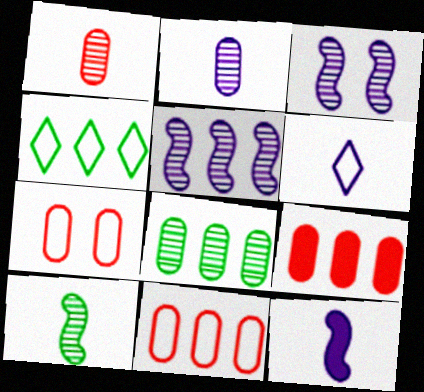[[1, 7, 9], 
[2, 6, 12], 
[4, 5, 9]]